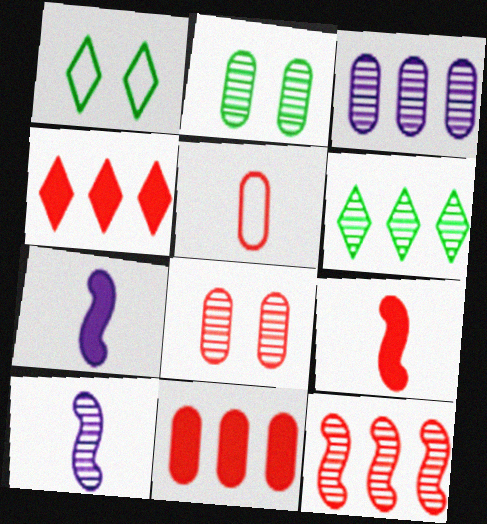[[1, 3, 9], 
[1, 10, 11], 
[3, 6, 12], 
[5, 8, 11], 
[6, 8, 10]]